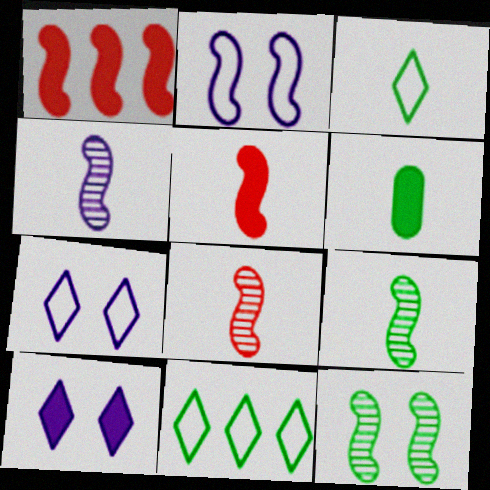[[1, 2, 9], 
[1, 6, 10], 
[3, 6, 9], 
[4, 8, 9], 
[6, 11, 12]]